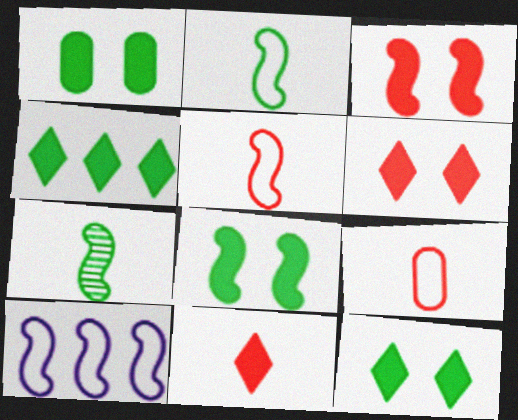[[1, 8, 12], 
[3, 7, 10]]